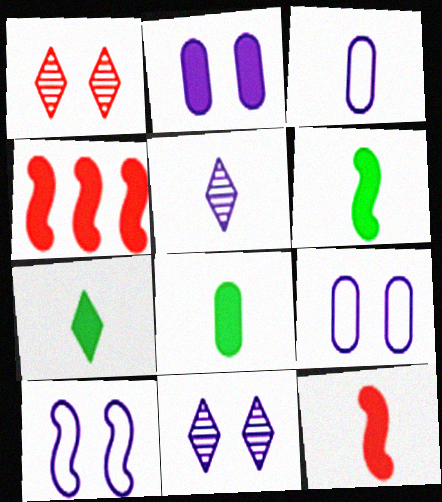[[2, 4, 7], 
[2, 10, 11], 
[6, 7, 8]]